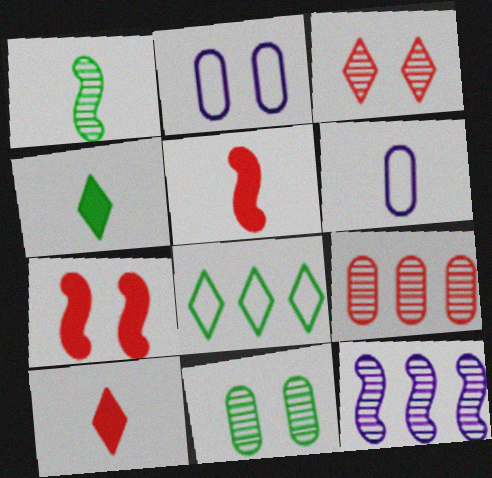[[1, 6, 10]]